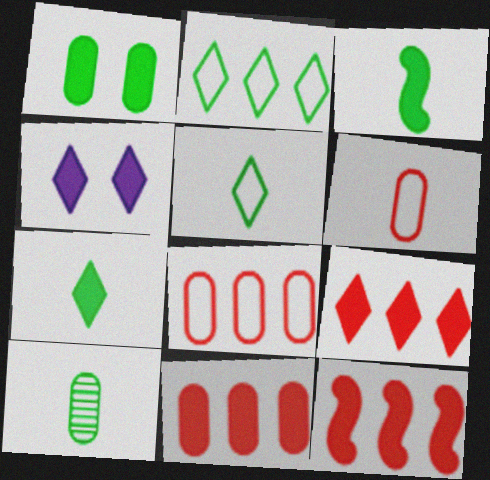[[3, 4, 11], 
[3, 5, 10], 
[4, 7, 9], 
[9, 11, 12]]